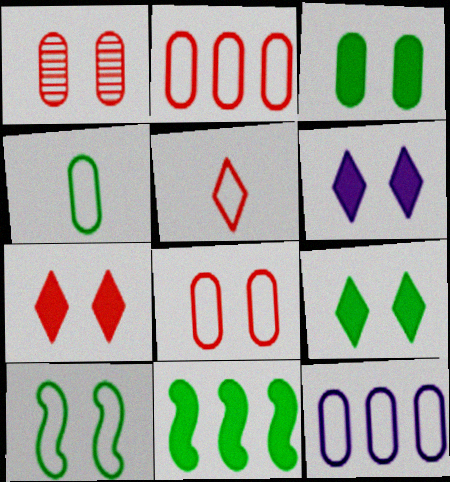[[1, 6, 10], 
[4, 8, 12], 
[5, 10, 12], 
[6, 7, 9]]